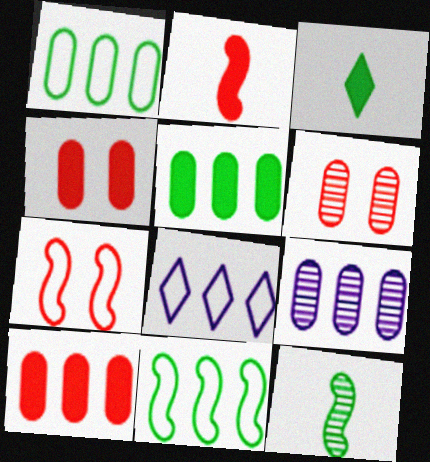[[1, 9, 10], 
[3, 7, 9], 
[4, 8, 12]]